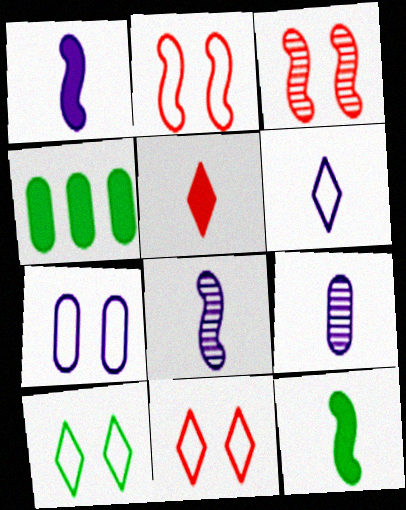[[1, 6, 9], 
[2, 7, 10], 
[3, 4, 6], 
[4, 8, 11]]